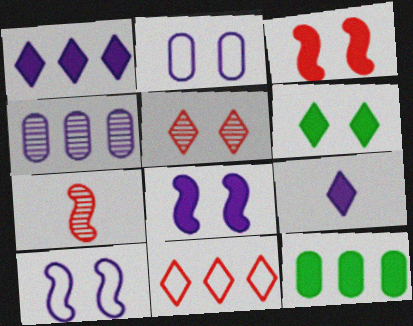[[3, 9, 12], 
[4, 9, 10]]